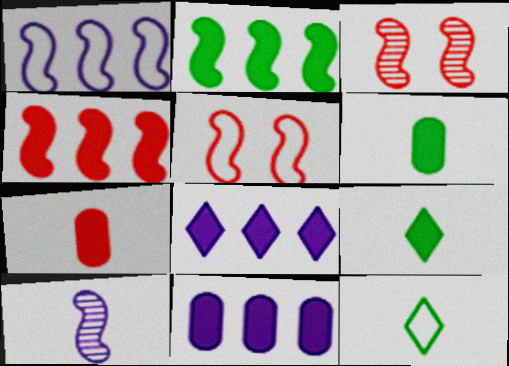[[2, 5, 10], 
[3, 11, 12], 
[7, 10, 12]]